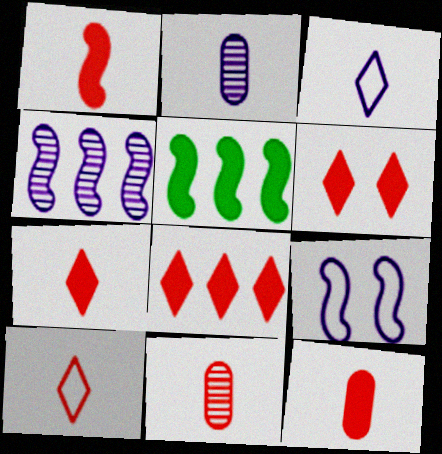[[1, 7, 12], 
[1, 10, 11], 
[6, 7, 8]]